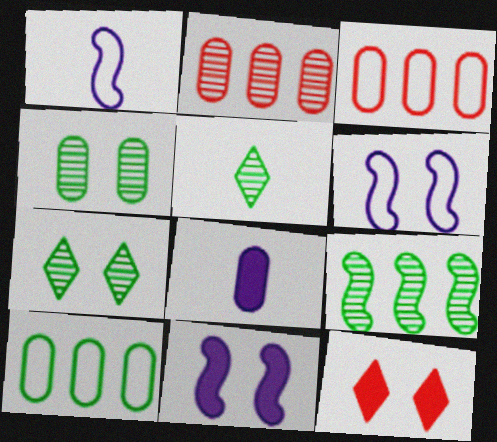[[3, 4, 8], 
[3, 5, 11], 
[4, 5, 9], 
[4, 6, 12]]